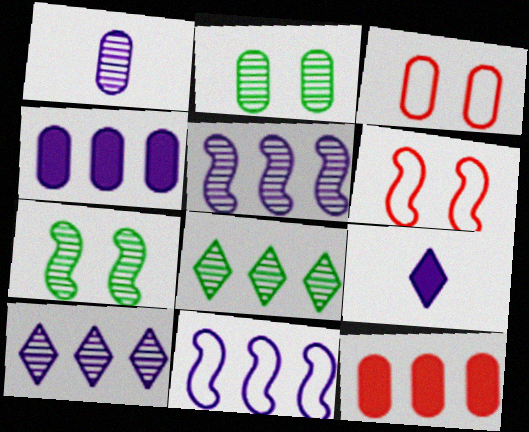[[4, 10, 11], 
[8, 11, 12]]